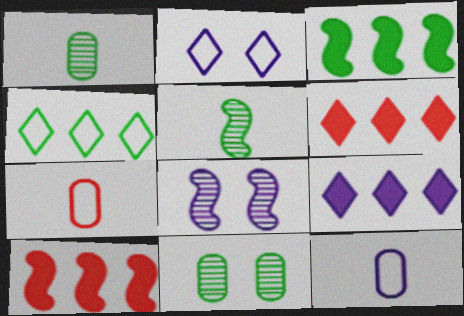[[1, 2, 10], 
[8, 9, 12]]